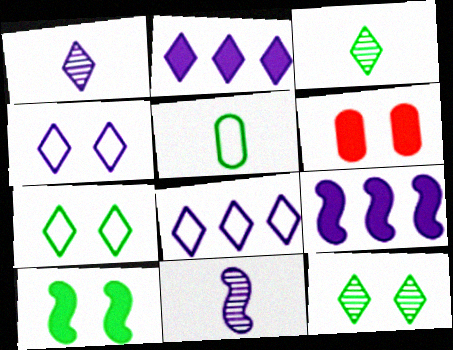[[1, 2, 4]]